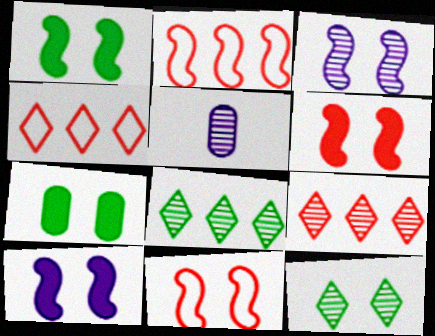[[1, 3, 11], 
[1, 4, 5], 
[1, 6, 10]]